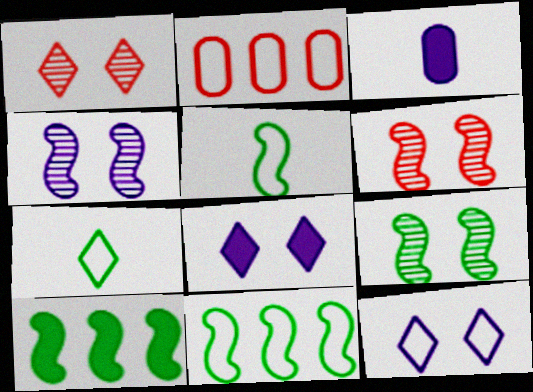[[1, 3, 11], 
[2, 5, 12], 
[4, 6, 9], 
[5, 9, 10]]